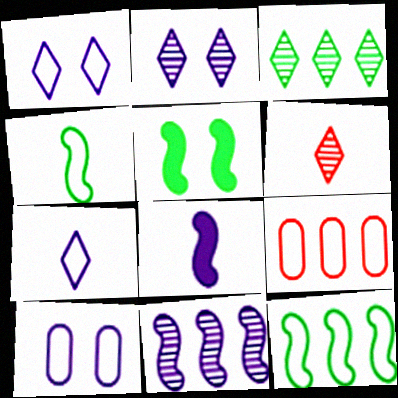[[1, 4, 9], 
[2, 3, 6]]